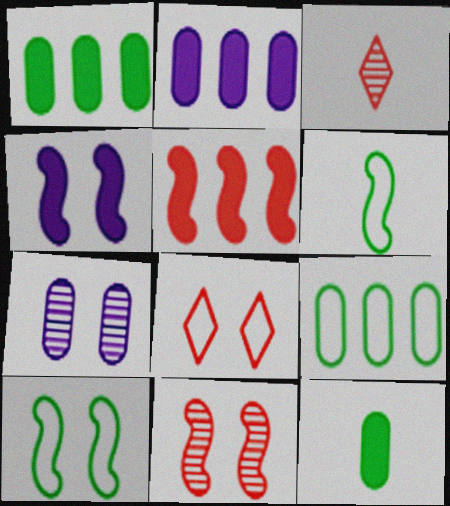[[2, 3, 10], 
[3, 4, 9], 
[4, 10, 11]]